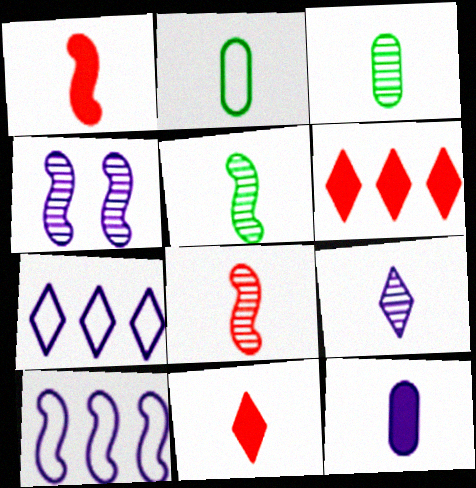[[1, 2, 9], 
[2, 4, 6], 
[3, 8, 9], 
[4, 7, 12]]